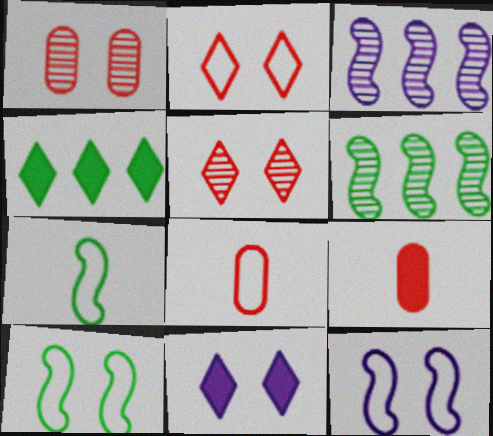[[1, 10, 11], 
[6, 8, 11]]